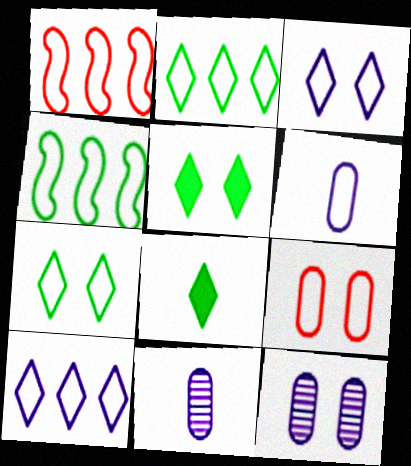[[1, 5, 11], 
[1, 6, 7], 
[1, 8, 12]]